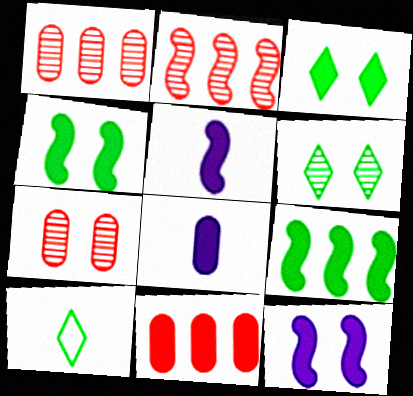[[1, 10, 12], 
[3, 5, 11]]